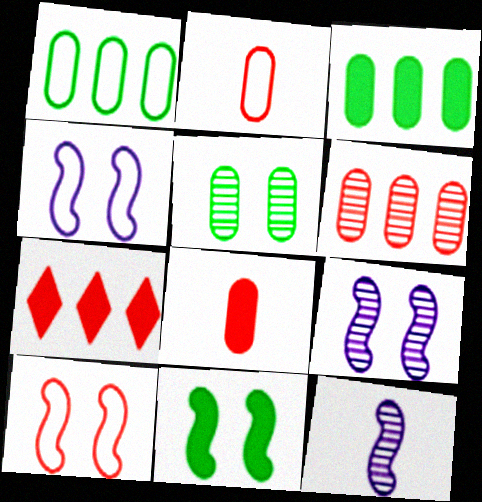[[9, 10, 11]]